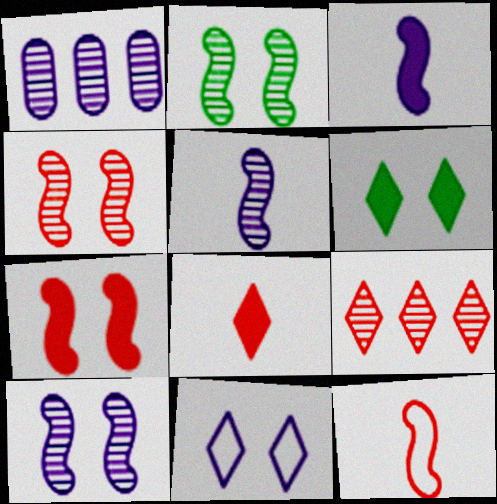[[1, 3, 11], 
[1, 6, 12], 
[2, 4, 10]]